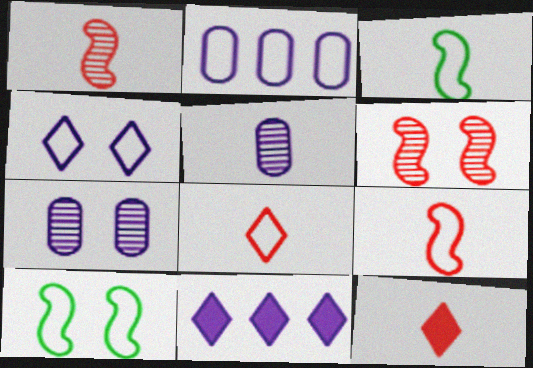[[2, 8, 10], 
[3, 5, 12]]